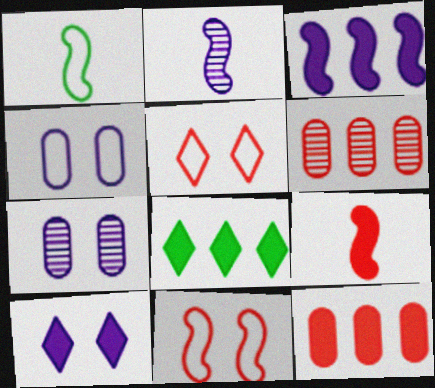[[1, 2, 9], 
[1, 6, 10], 
[3, 8, 12], 
[5, 6, 9]]